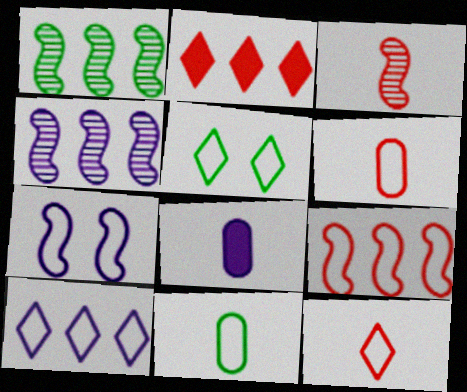[[5, 10, 12]]